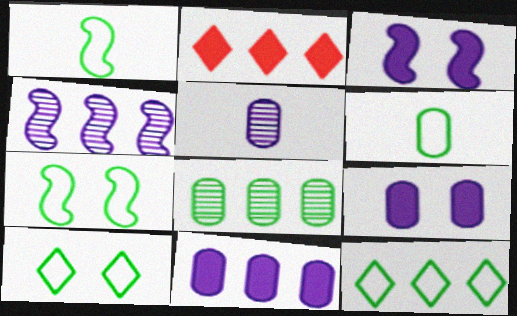[[2, 5, 7], 
[6, 7, 12]]